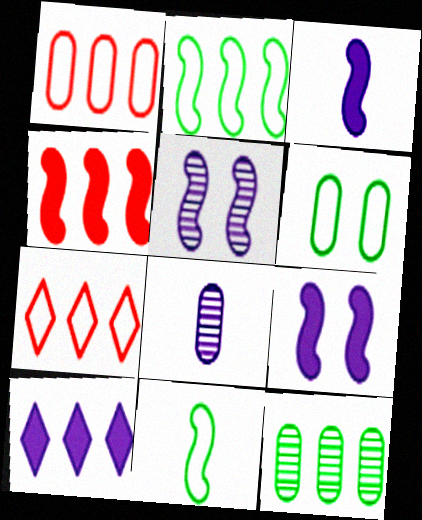[[4, 5, 11]]